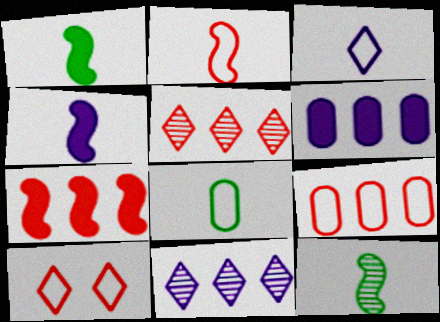[[2, 3, 8], 
[2, 4, 12], 
[2, 9, 10], 
[5, 7, 9], 
[6, 10, 12]]